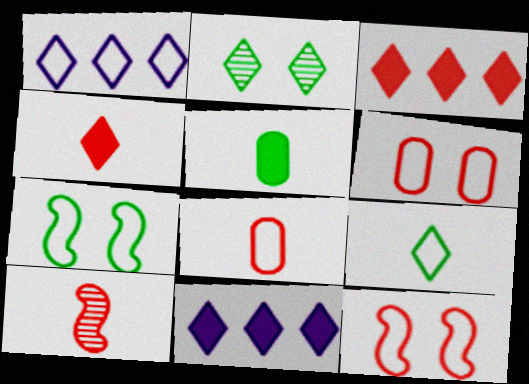[[1, 2, 4], 
[1, 7, 8], 
[3, 6, 10], 
[4, 8, 10]]